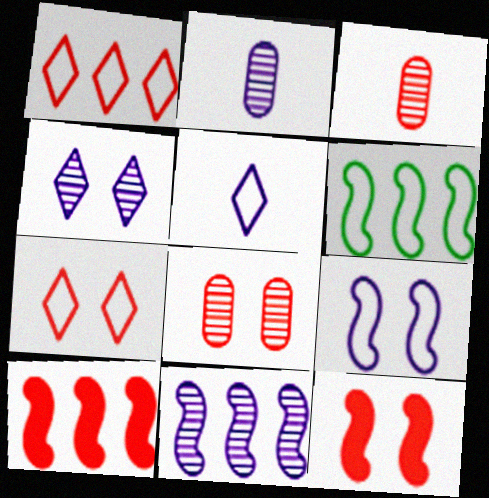[[1, 3, 12], 
[2, 4, 11], 
[3, 7, 10], 
[6, 10, 11], 
[7, 8, 12]]